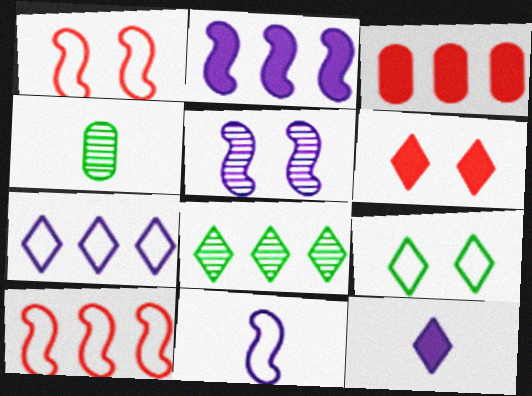[[2, 5, 11]]